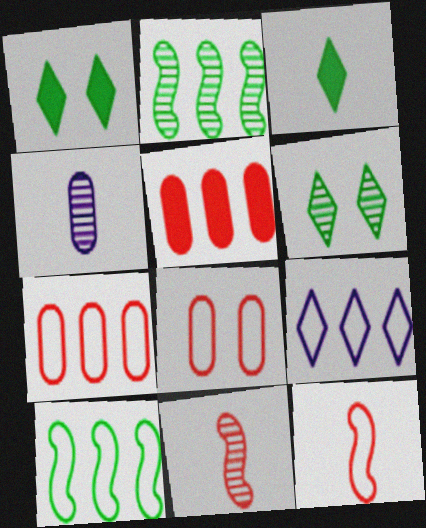[[2, 5, 9], 
[3, 4, 12], 
[7, 9, 10]]